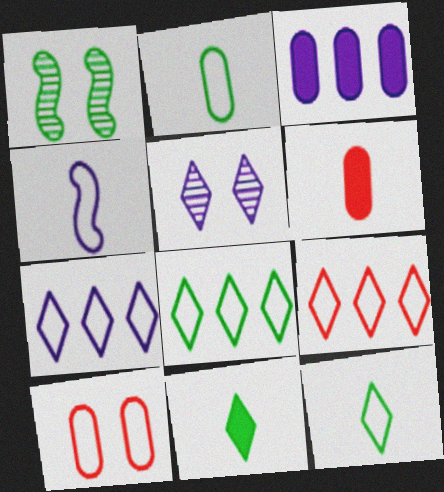[[1, 6, 7], 
[3, 4, 5], 
[4, 8, 10], 
[5, 9, 11], 
[7, 8, 9]]